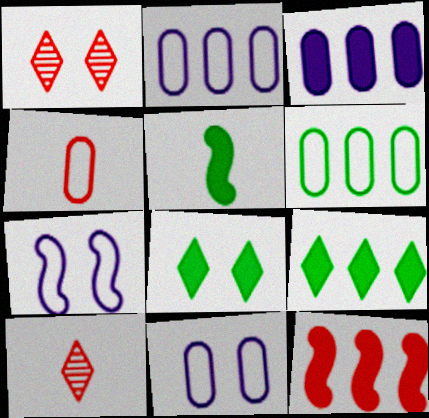[[1, 2, 5], 
[1, 4, 12], 
[3, 9, 12], 
[4, 6, 11]]